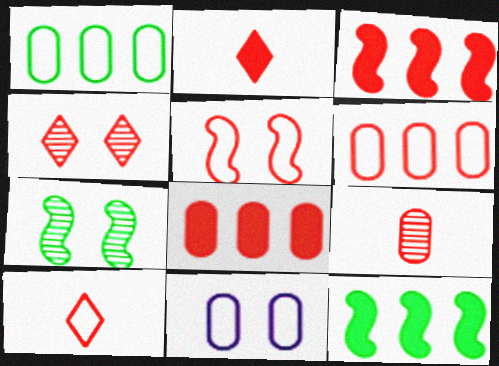[[5, 6, 10]]